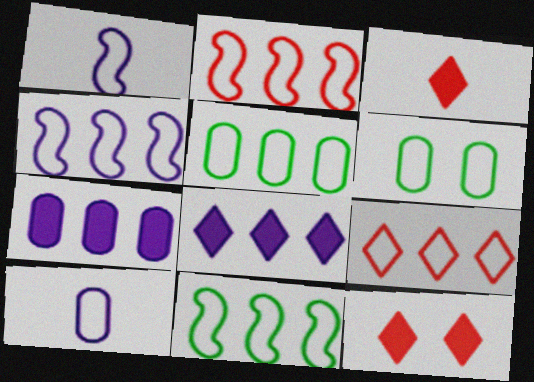[[1, 6, 9], 
[2, 4, 11], 
[4, 5, 9]]